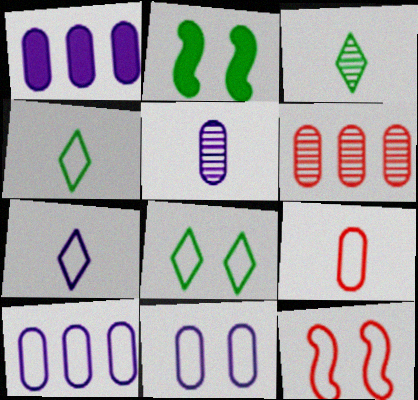[[1, 3, 12], 
[1, 5, 11], 
[2, 6, 7], 
[4, 10, 12], 
[8, 11, 12]]